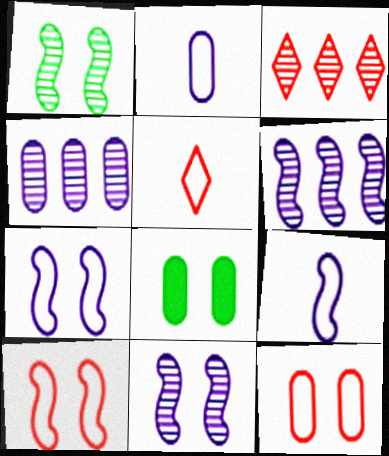[[3, 8, 9], 
[5, 6, 8]]